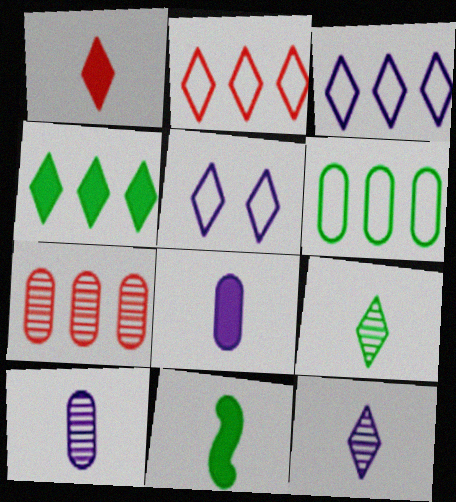[[1, 8, 11], 
[5, 7, 11]]